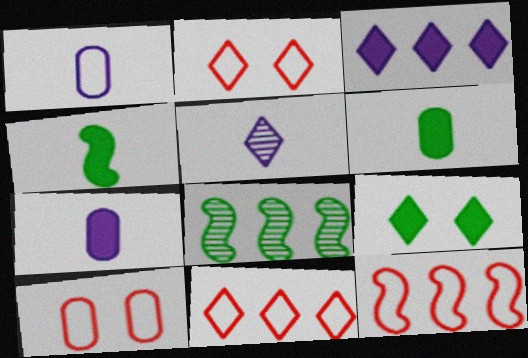[[2, 7, 8], 
[5, 9, 11]]